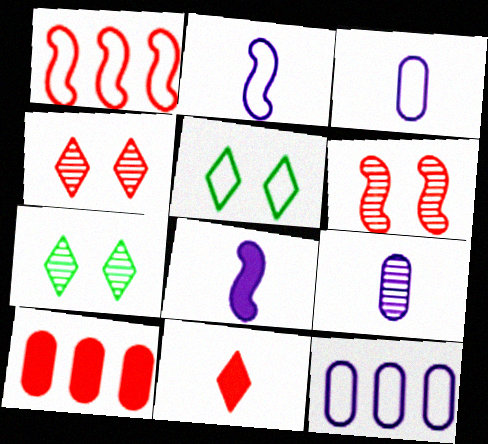[[1, 3, 5], 
[2, 7, 10]]